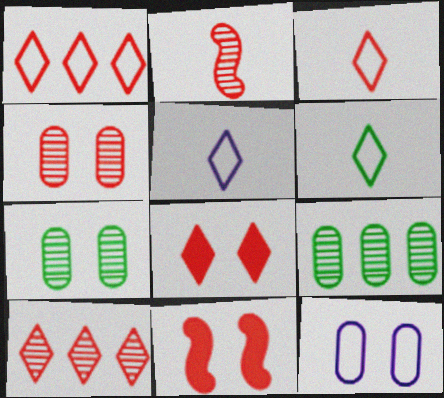[[2, 4, 10], 
[3, 5, 6], 
[3, 8, 10], 
[5, 9, 11]]